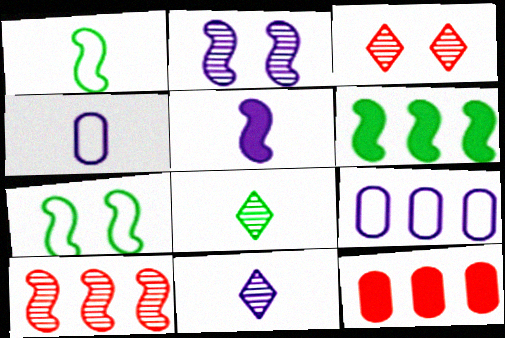[[3, 4, 6], 
[4, 5, 11], 
[5, 7, 10], 
[7, 11, 12]]